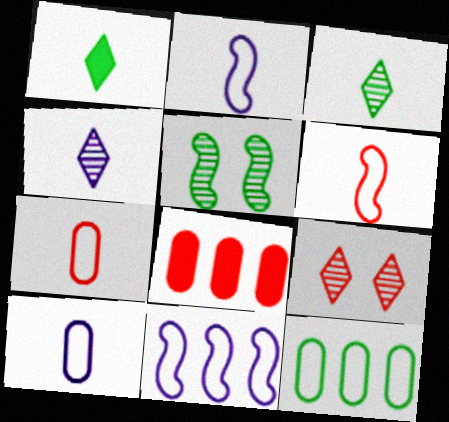[[1, 5, 12], 
[6, 8, 9]]